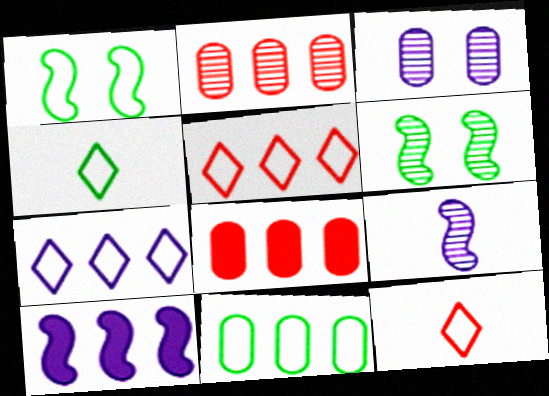[[1, 4, 11]]